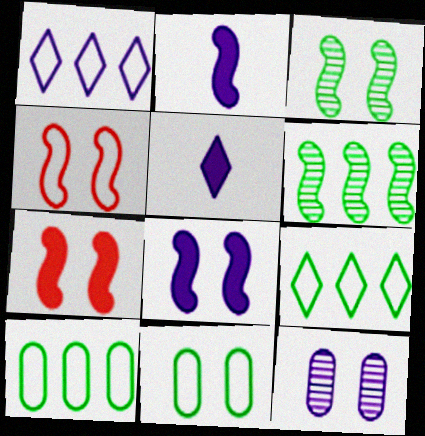[[1, 2, 12], 
[2, 4, 6], 
[3, 4, 8]]